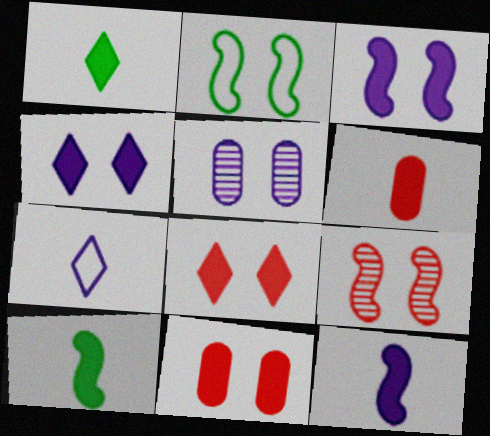[[1, 6, 12], 
[2, 3, 9], 
[2, 5, 8]]